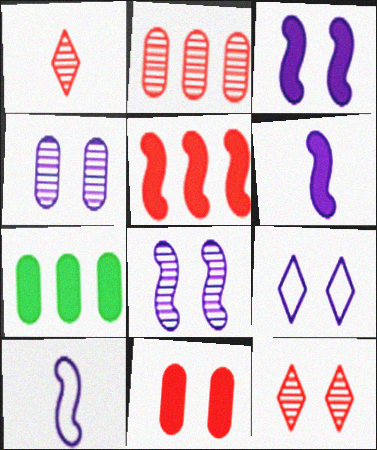[[3, 4, 9], 
[7, 10, 12]]